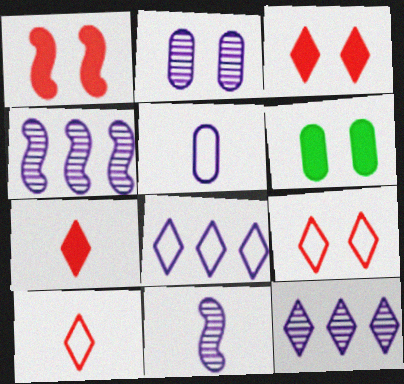[[2, 11, 12], 
[4, 6, 10]]